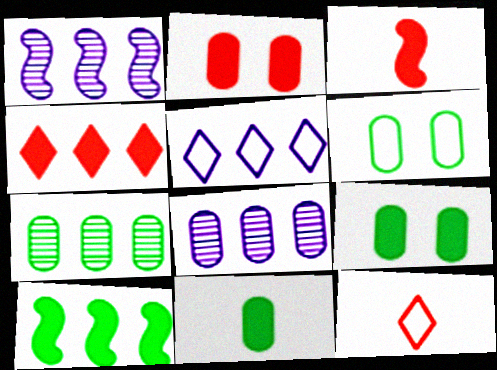[[1, 9, 12], 
[2, 3, 4], 
[6, 7, 11]]